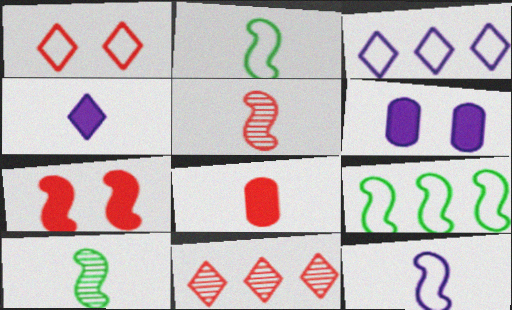[[2, 6, 11]]